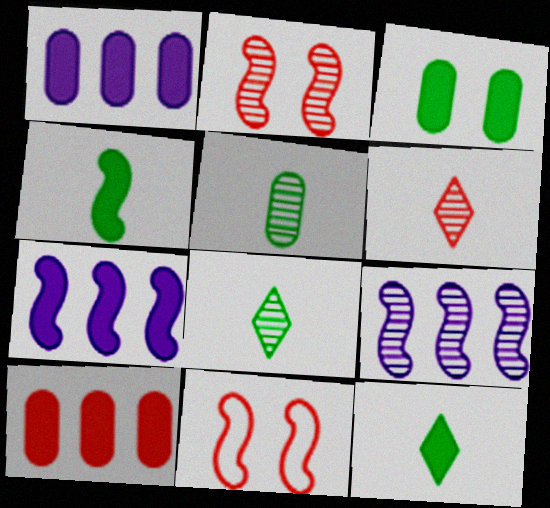[[1, 8, 11], 
[4, 9, 11], 
[6, 10, 11]]